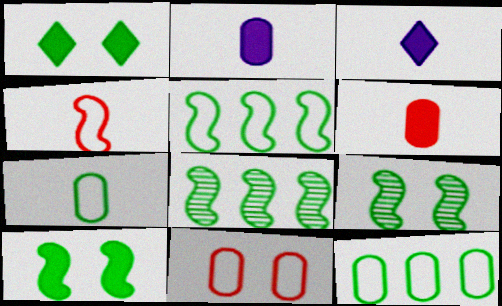[[1, 7, 8], 
[3, 8, 11]]